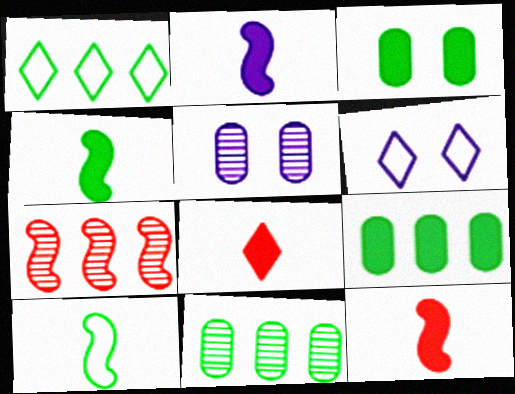[[1, 5, 12], 
[2, 4, 12], 
[6, 11, 12]]